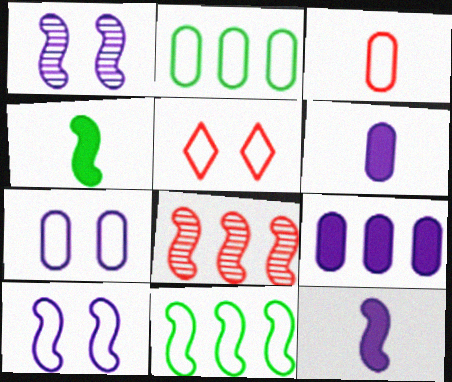[[2, 3, 7], 
[4, 8, 10]]